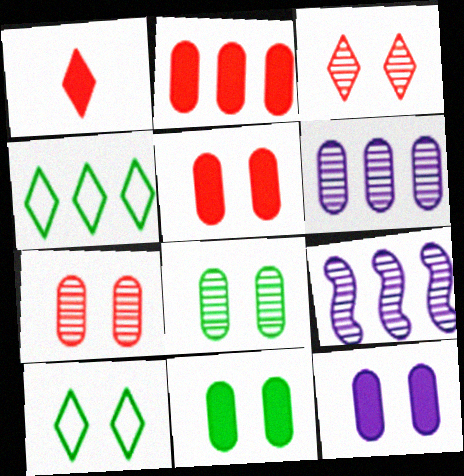[[2, 4, 9], 
[5, 11, 12]]